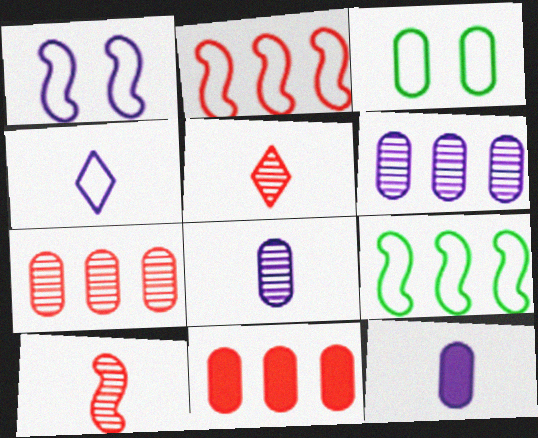[[2, 3, 4], 
[3, 7, 12], 
[3, 8, 11]]